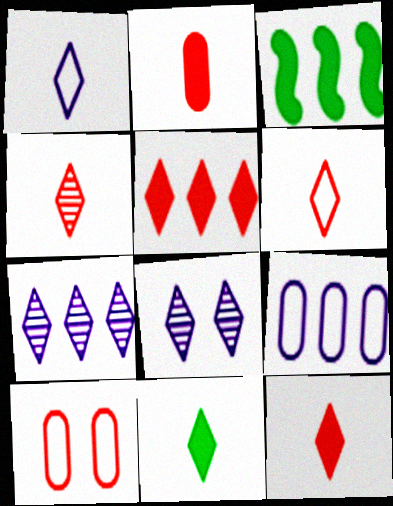[[1, 4, 11], 
[4, 6, 12]]